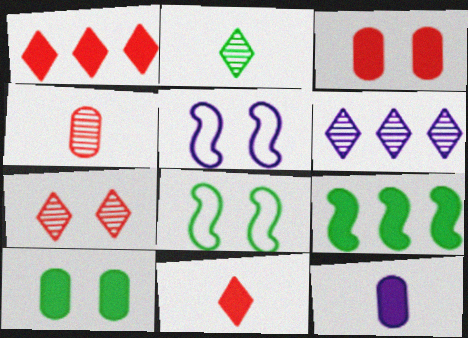[[2, 6, 7], 
[5, 6, 12], 
[5, 7, 10]]